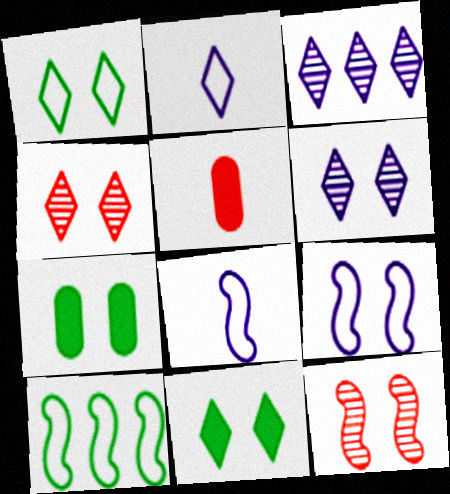[[4, 7, 9], 
[5, 6, 10]]